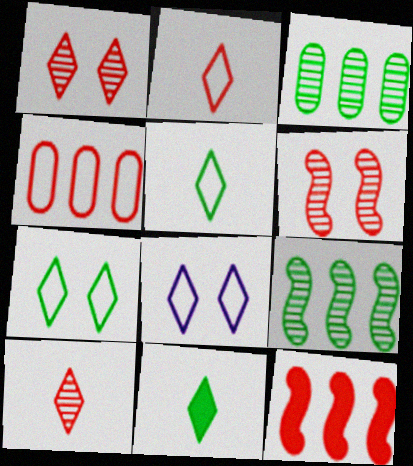[]